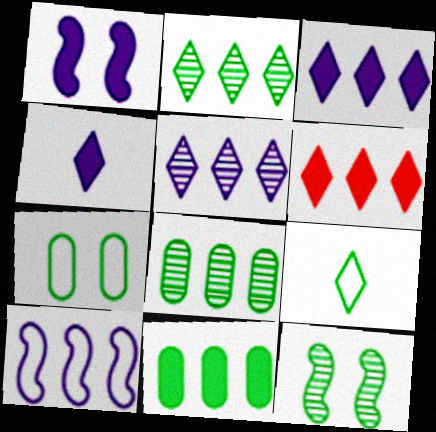[[6, 8, 10], 
[9, 11, 12]]